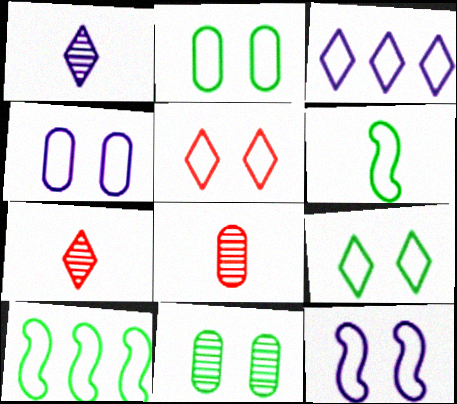[[2, 5, 12]]